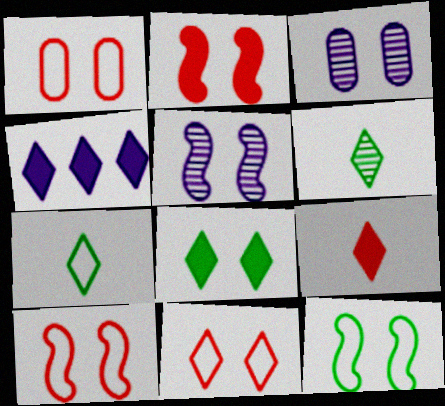[[1, 5, 8], 
[1, 10, 11], 
[2, 5, 12], 
[3, 8, 10], 
[4, 6, 11], 
[4, 8, 9]]